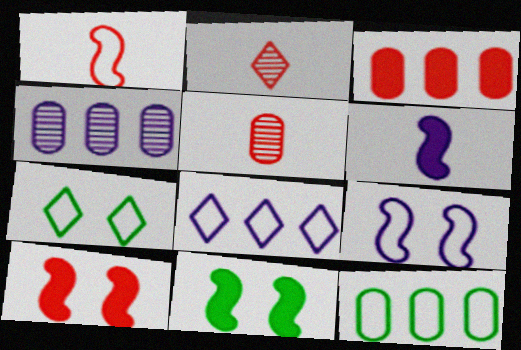[[3, 4, 12], 
[5, 8, 11]]